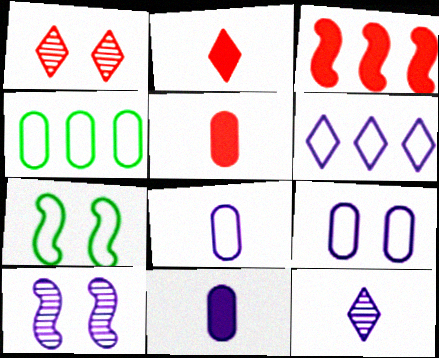[[2, 4, 10], 
[6, 10, 11]]